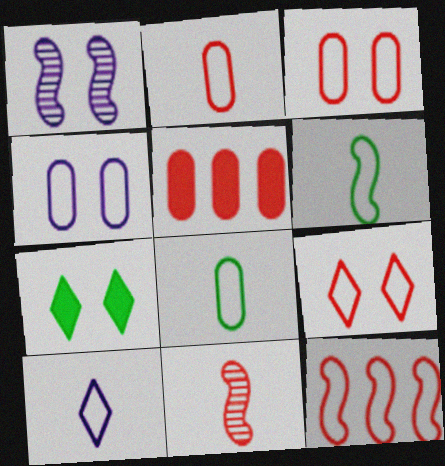[[1, 3, 7], 
[2, 6, 10], 
[2, 9, 12], 
[5, 9, 11]]